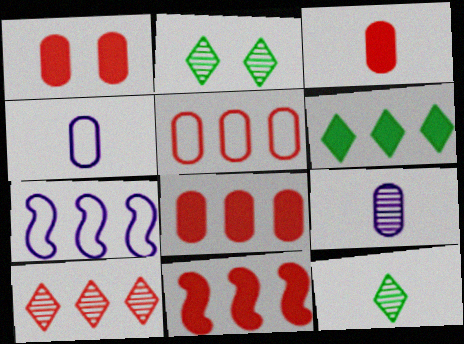[[1, 3, 8], 
[1, 7, 12], 
[2, 3, 7], 
[2, 4, 11], 
[5, 10, 11]]